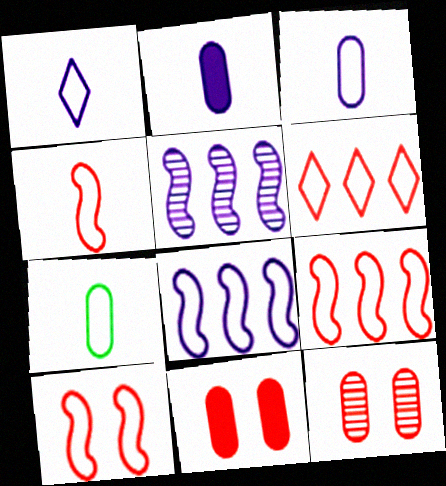[[1, 4, 7], 
[4, 9, 10]]